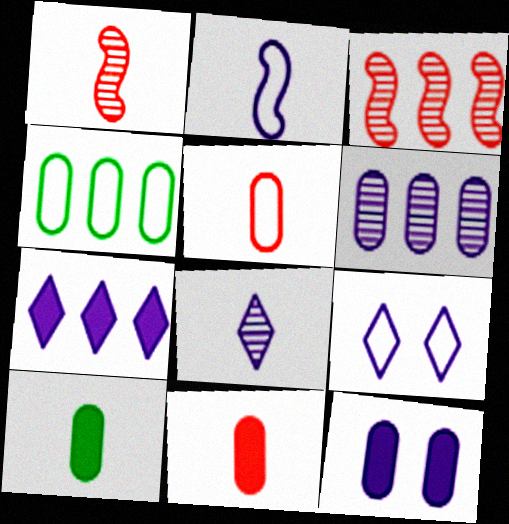[[3, 4, 7], 
[3, 9, 10], 
[7, 8, 9]]